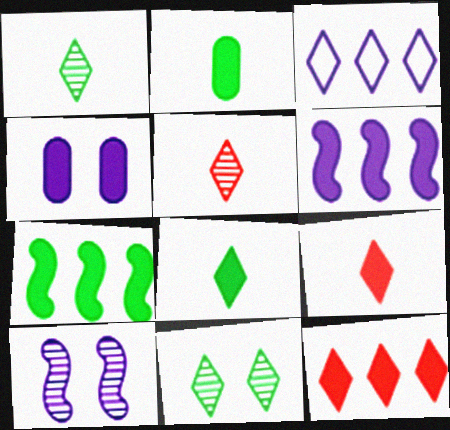[[3, 9, 11], 
[4, 7, 9]]